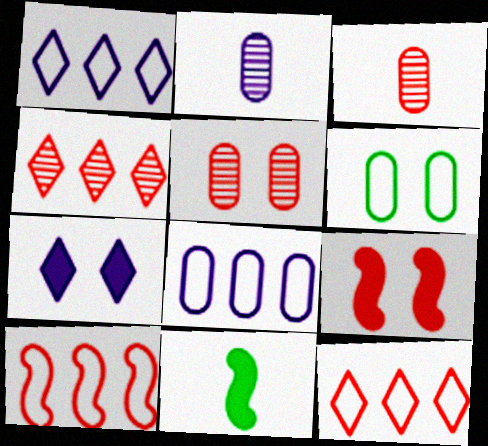[[1, 5, 11], 
[3, 9, 12]]